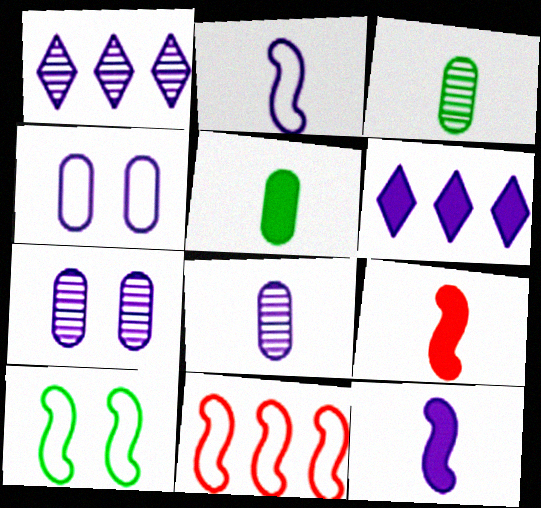[[1, 4, 12], 
[2, 6, 7], 
[2, 10, 11]]